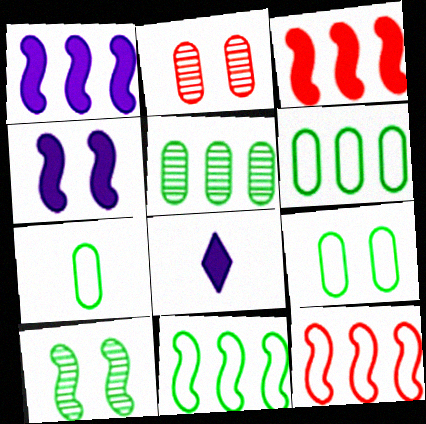[[2, 8, 11], 
[6, 7, 9]]